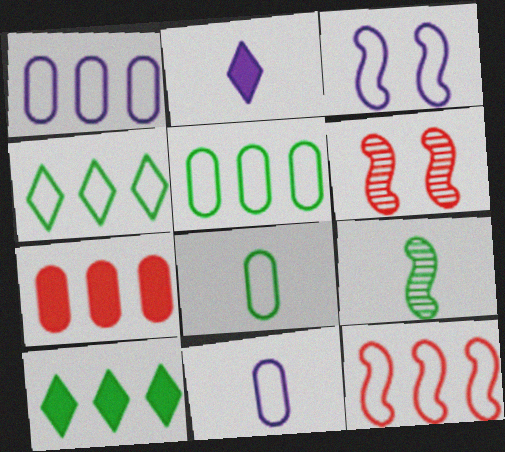[[1, 4, 12], 
[2, 5, 6], 
[6, 10, 11]]